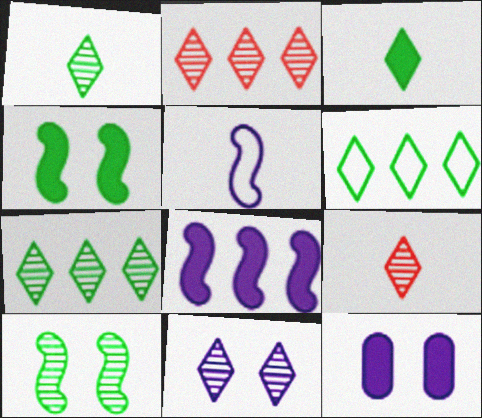[[1, 2, 11], 
[7, 9, 11]]